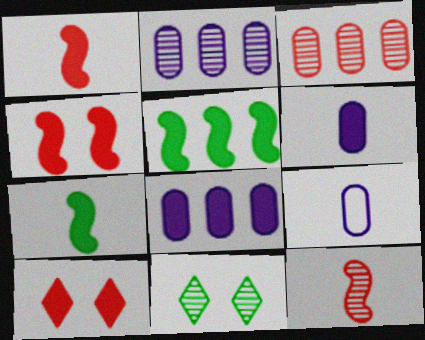[[2, 11, 12], 
[5, 6, 10], 
[7, 8, 10]]